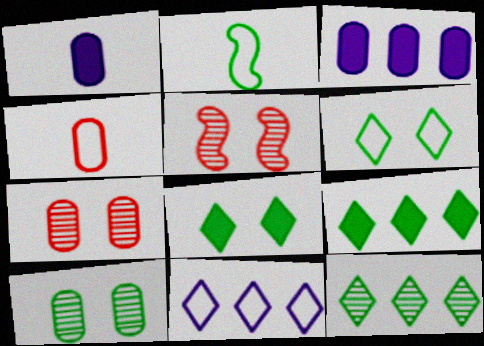[[2, 9, 10], 
[3, 4, 10]]